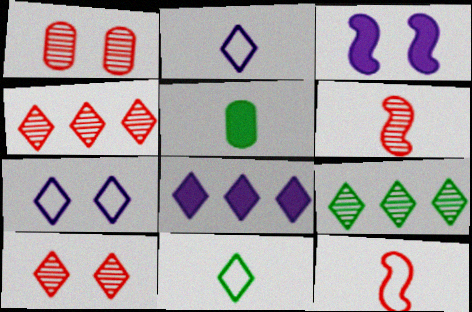[[1, 4, 6], 
[2, 5, 6], 
[8, 10, 11]]